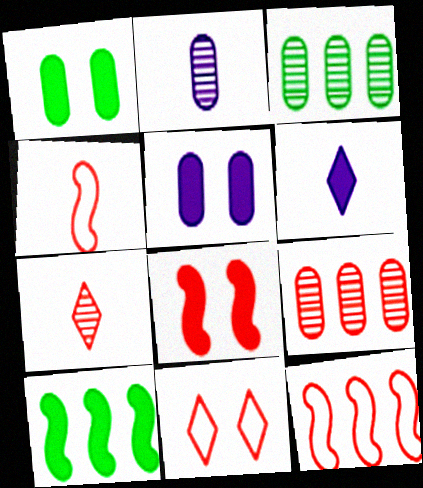[[2, 10, 11]]